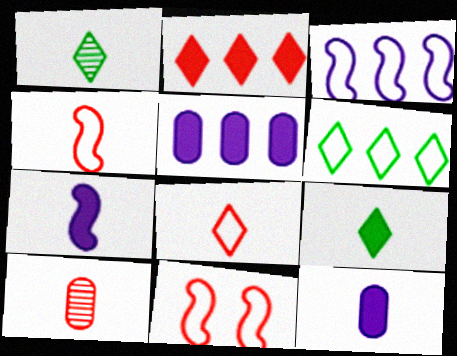[[1, 4, 12], 
[1, 5, 11], 
[2, 10, 11]]